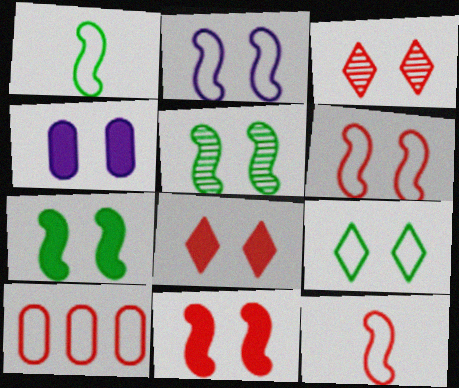[[2, 5, 11], 
[4, 7, 8]]